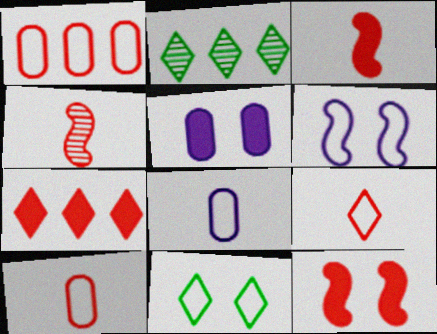[[2, 8, 12]]